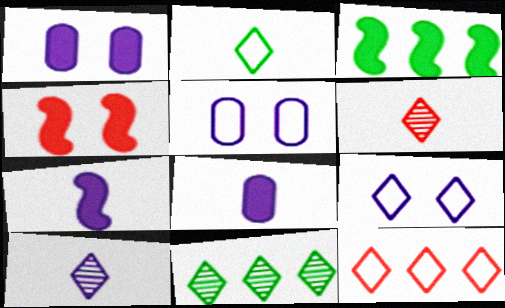[[2, 9, 12], 
[3, 4, 7], 
[3, 5, 6]]